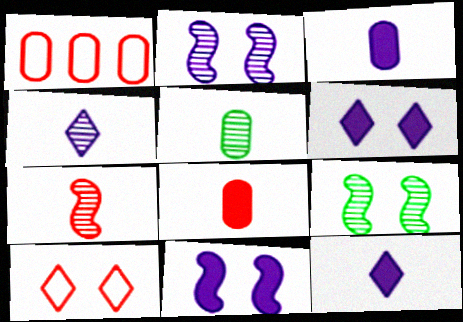[[1, 9, 12], 
[4, 5, 7]]